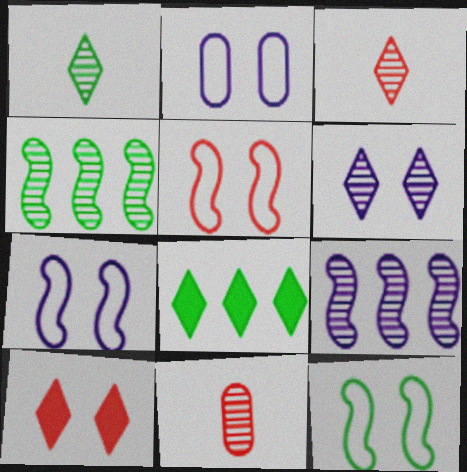[[4, 6, 11], 
[5, 7, 12], 
[7, 8, 11]]